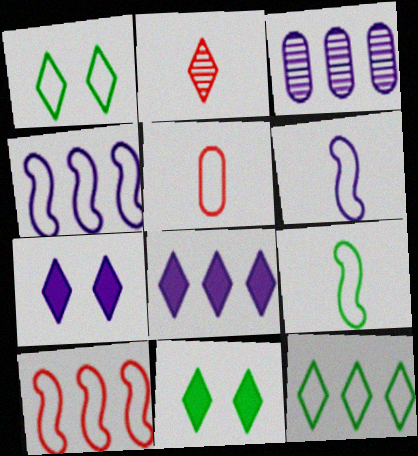[[1, 2, 8], 
[1, 4, 5], 
[2, 7, 12], 
[3, 4, 8], 
[3, 6, 7]]